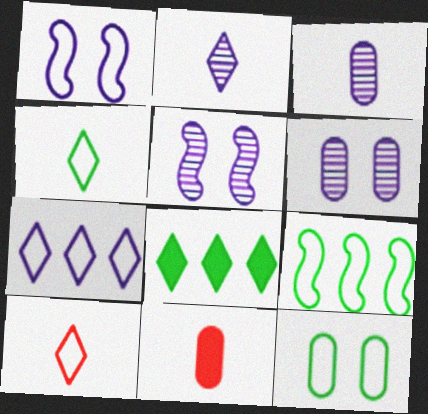[[4, 9, 12]]